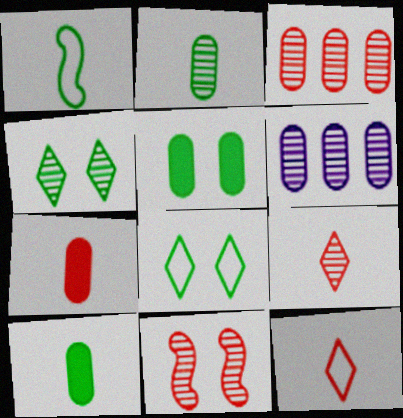[[3, 9, 11]]